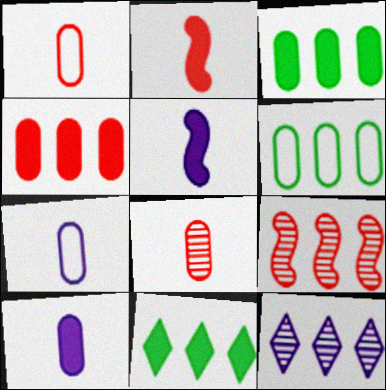[]